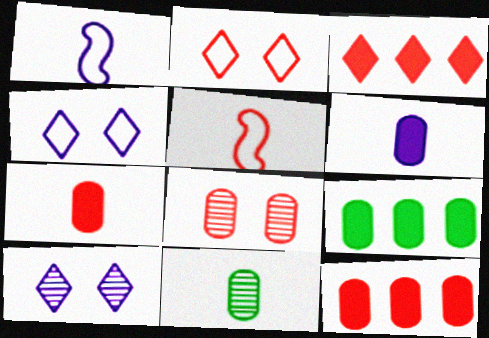[[3, 5, 8], 
[5, 9, 10]]